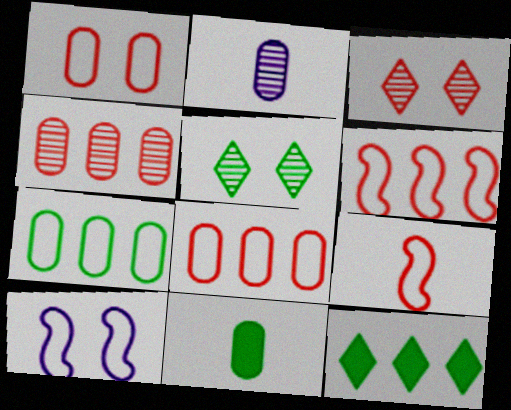[]